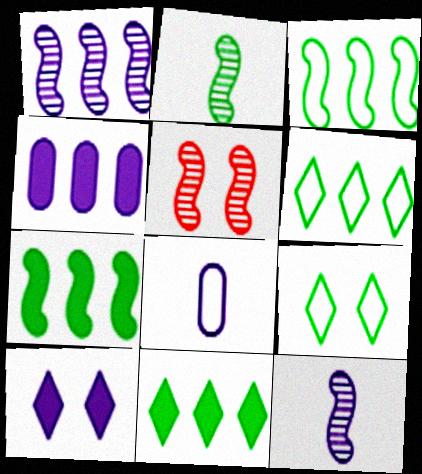[[1, 2, 5], 
[1, 8, 10], 
[5, 8, 11]]